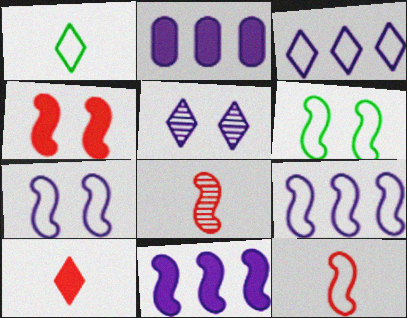[[6, 8, 11], 
[6, 9, 12]]